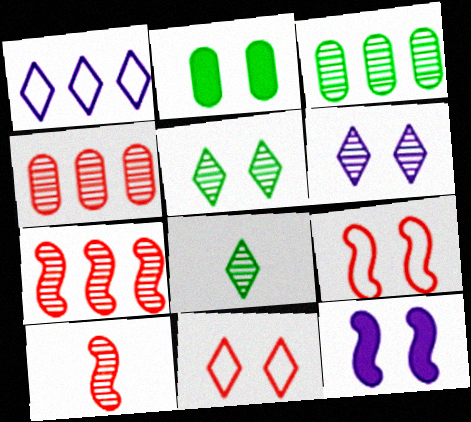[[1, 2, 10], 
[2, 6, 9], 
[3, 6, 10]]